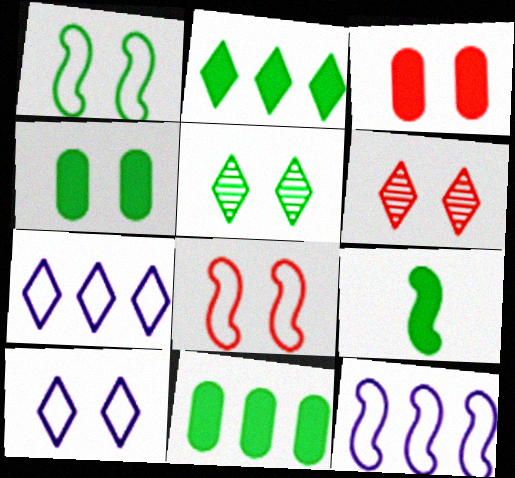[[1, 4, 5], 
[2, 4, 9], 
[3, 6, 8]]